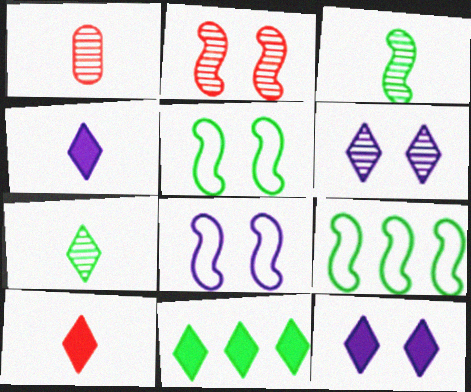[[1, 8, 11], 
[1, 9, 12], 
[10, 11, 12]]